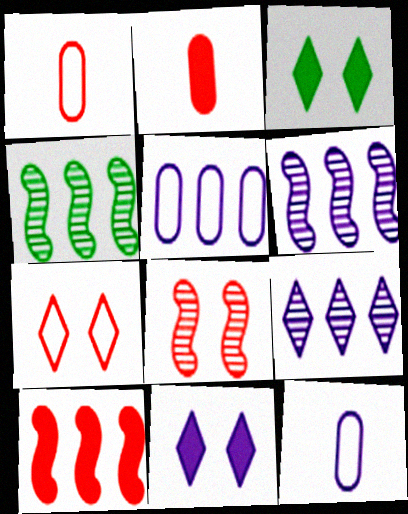[[1, 3, 6], 
[1, 4, 11], 
[6, 11, 12]]